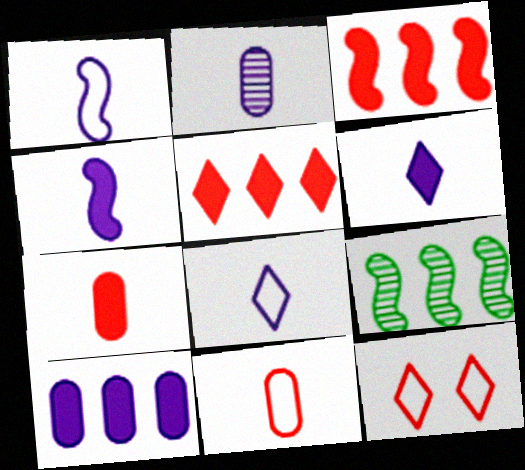[[1, 2, 6], 
[2, 4, 8]]